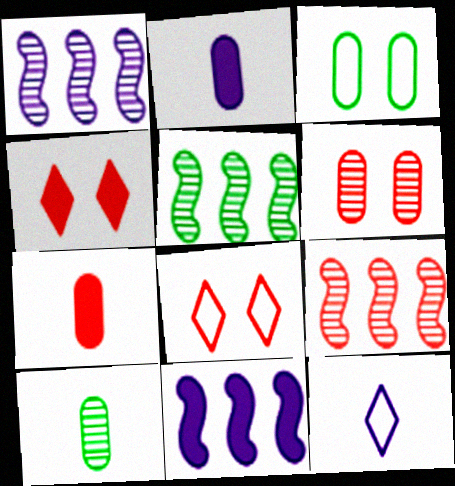[[1, 5, 9], 
[2, 5, 8], 
[7, 8, 9], 
[8, 10, 11]]